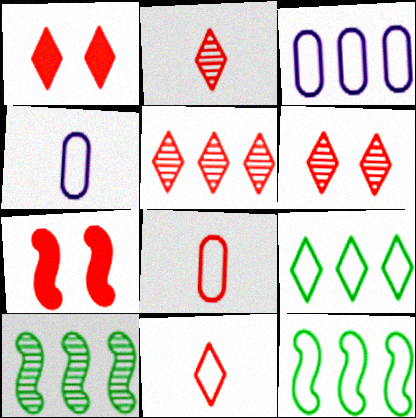[[1, 4, 10], 
[1, 5, 11], 
[2, 5, 6], 
[5, 7, 8]]